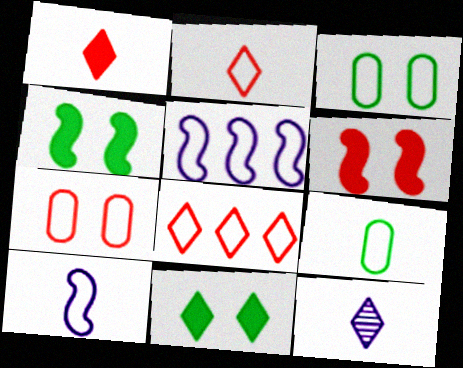[[2, 3, 5], 
[2, 9, 10], 
[3, 8, 10], 
[8, 11, 12]]